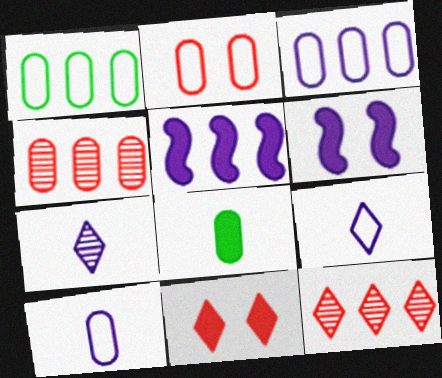[[1, 2, 10], 
[1, 5, 12], 
[3, 6, 7], 
[5, 8, 11]]